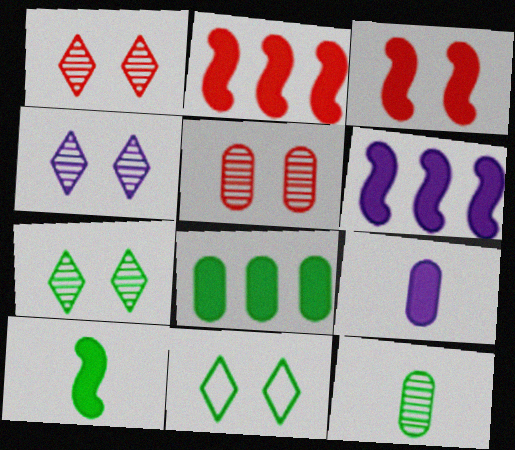[[1, 4, 7], 
[3, 6, 10]]